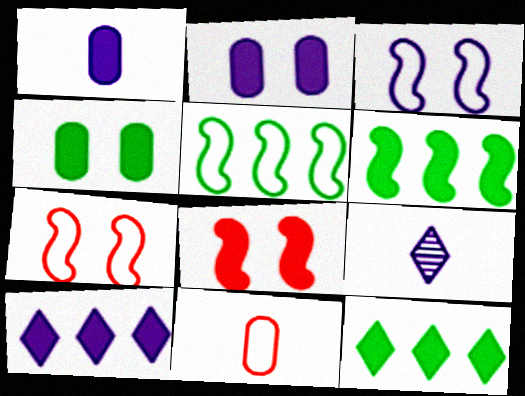[[1, 8, 12]]